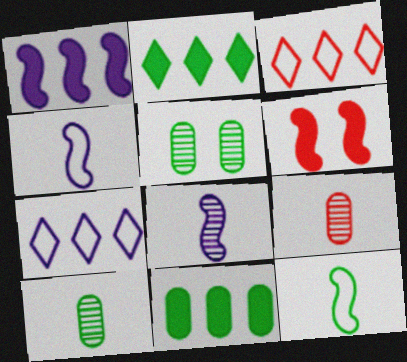[[2, 5, 12], 
[3, 6, 9], 
[6, 7, 10]]